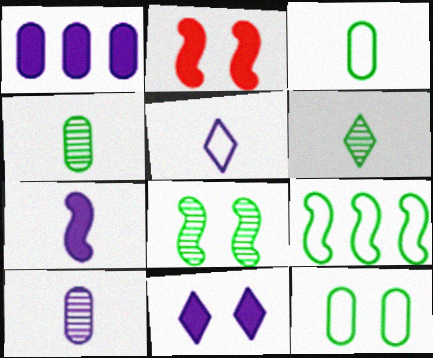[[1, 7, 11], 
[5, 7, 10]]